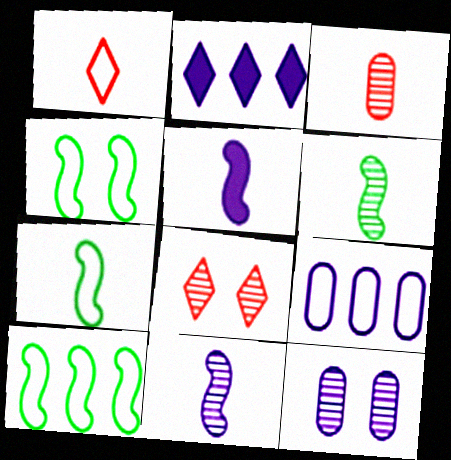[[1, 4, 9], 
[2, 3, 4], 
[4, 7, 10]]